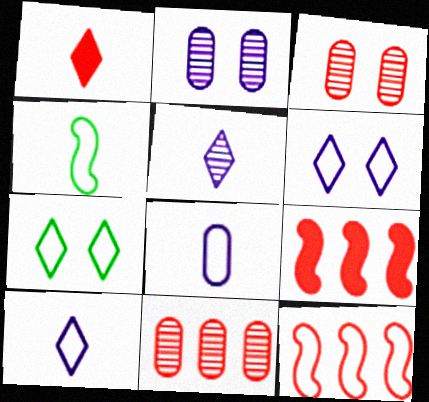[[1, 3, 12], 
[7, 8, 12]]